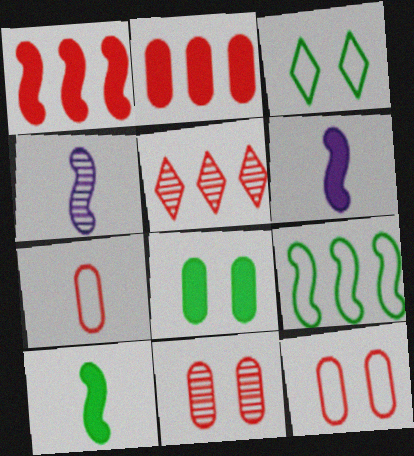[[2, 3, 4], 
[2, 7, 11]]